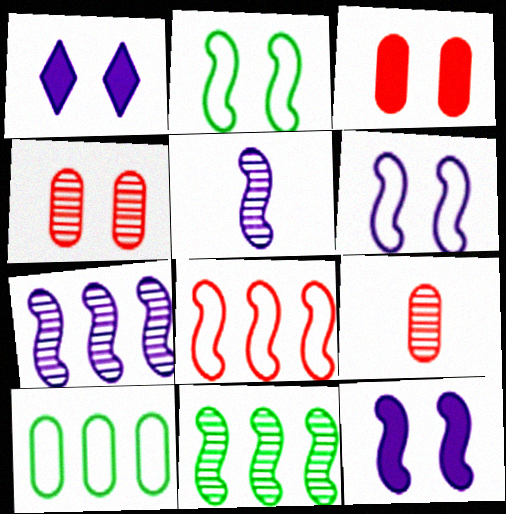[[1, 2, 4]]